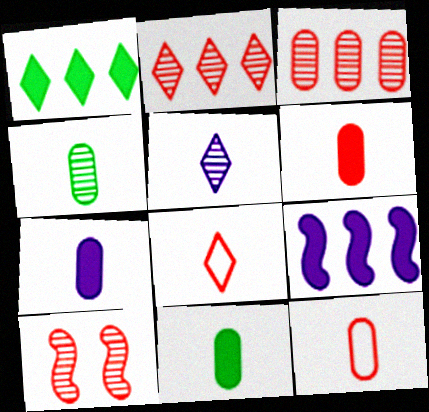[[4, 7, 12], 
[6, 7, 11]]